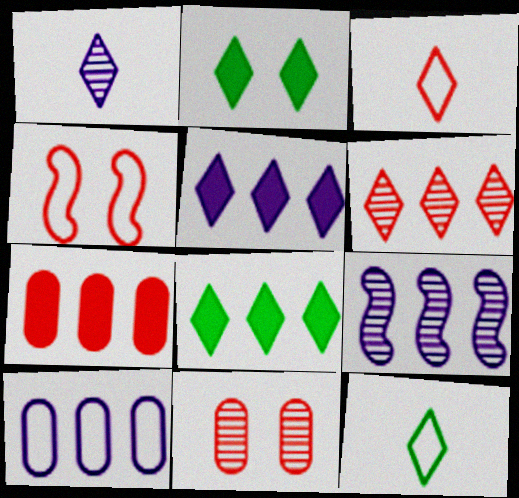[[4, 10, 12], 
[5, 9, 10]]